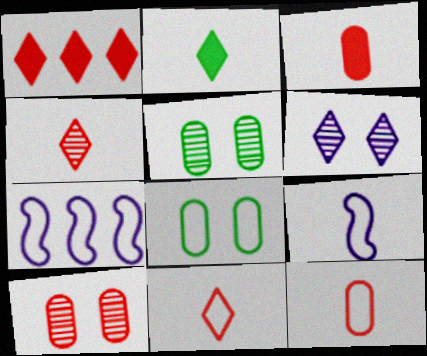[[1, 5, 9], 
[2, 7, 10], 
[7, 8, 11]]